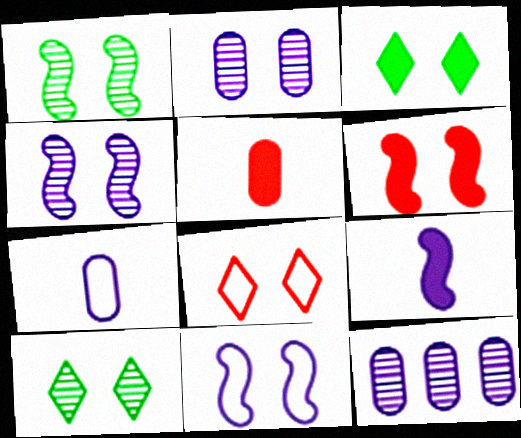[[1, 6, 11]]